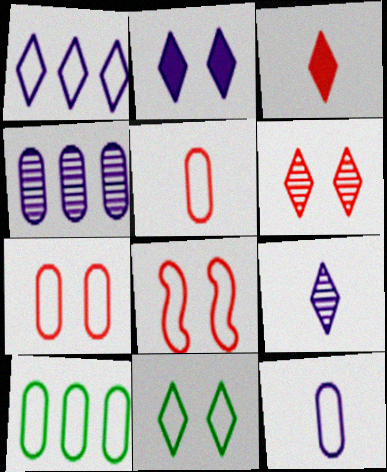[[1, 2, 9], 
[2, 6, 11], 
[7, 10, 12]]